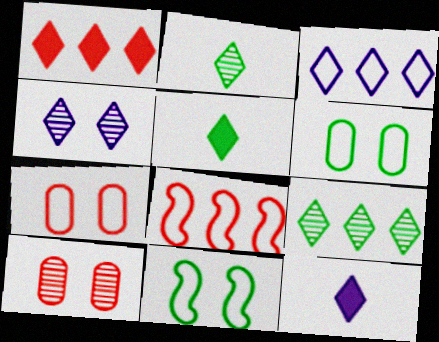[[1, 3, 9], 
[3, 4, 12]]